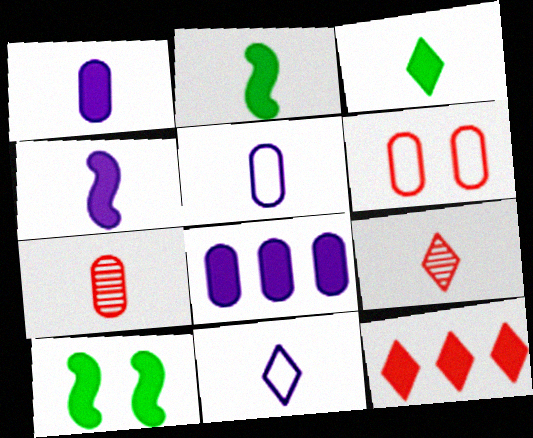[[1, 10, 12], 
[2, 5, 9], 
[2, 7, 11], 
[3, 9, 11]]